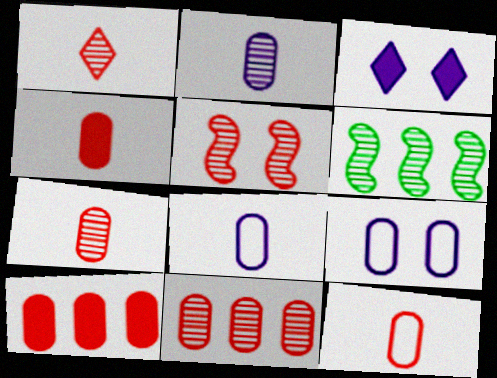[[1, 5, 11], 
[3, 6, 12], 
[4, 7, 12]]